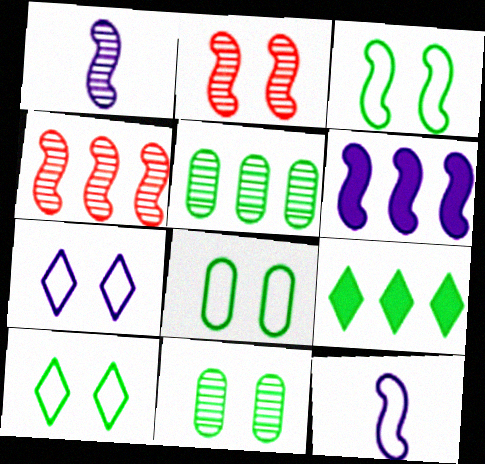[[3, 8, 10]]